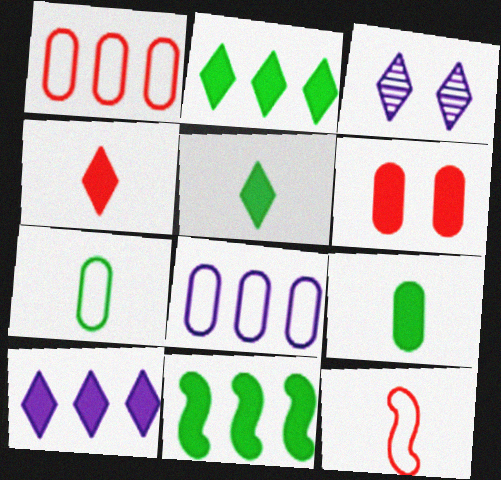[]